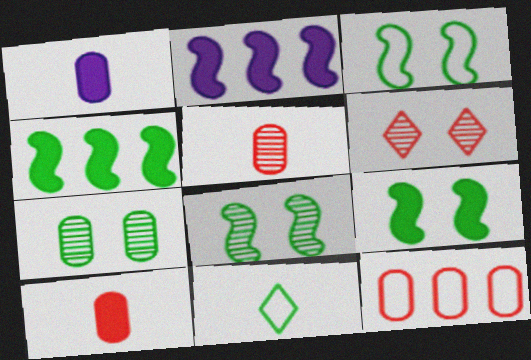[[1, 7, 12], 
[3, 8, 9], 
[4, 7, 11]]